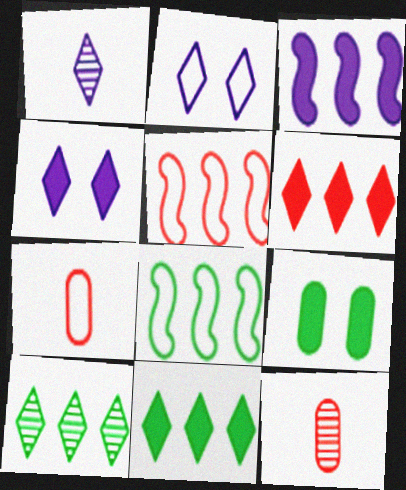[[1, 5, 9], 
[2, 7, 8], 
[4, 8, 12]]